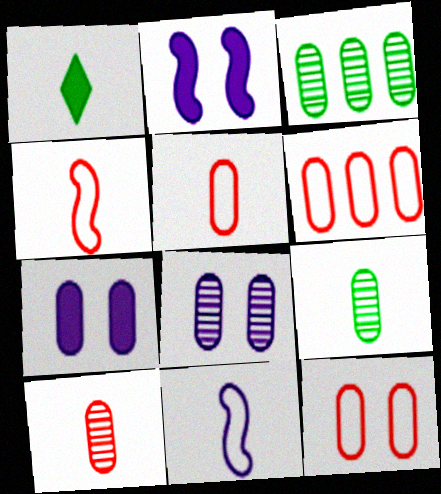[[1, 10, 11], 
[3, 5, 7], 
[3, 8, 10], 
[5, 6, 12], 
[6, 7, 9]]